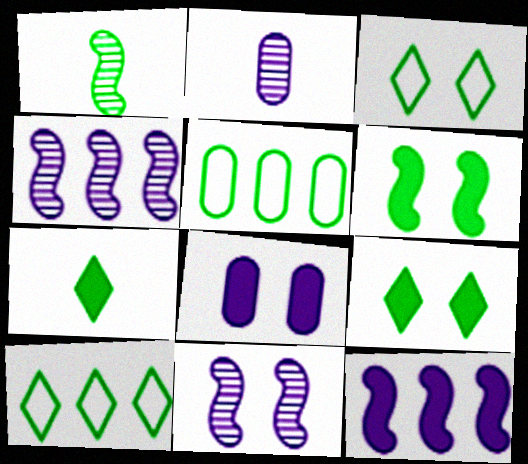[[1, 5, 9]]